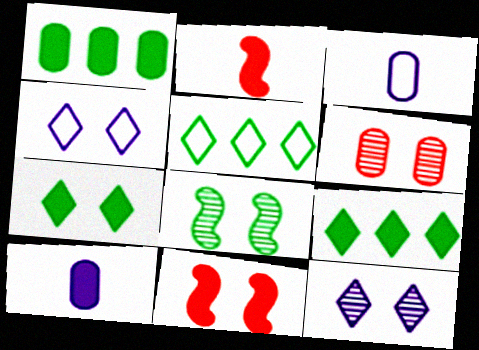[[1, 3, 6], 
[6, 8, 12], 
[9, 10, 11]]